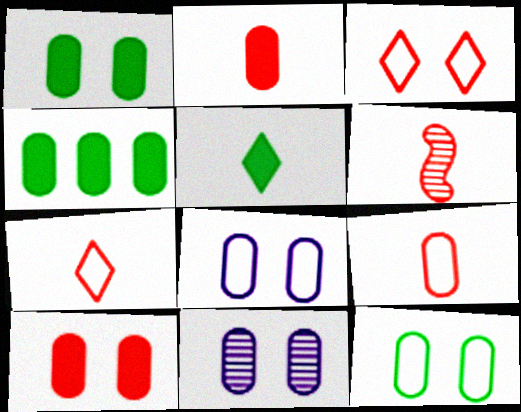[[2, 6, 7], 
[4, 9, 11], 
[10, 11, 12]]